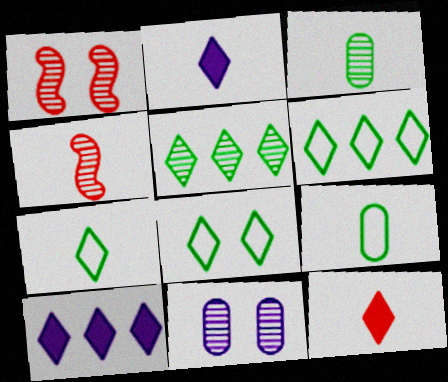[[1, 9, 10], 
[2, 4, 9], 
[4, 5, 11], 
[6, 7, 8]]